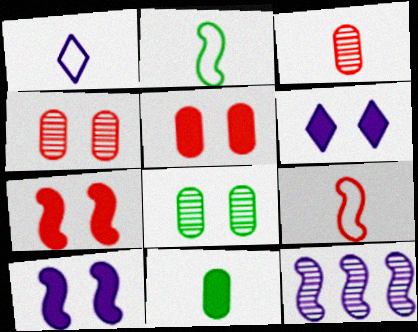[[2, 7, 12]]